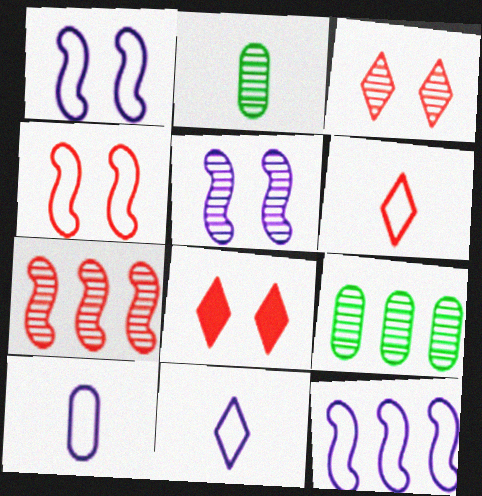[[2, 8, 12]]